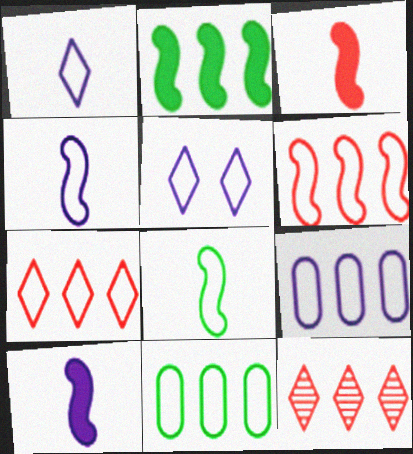[[2, 9, 12], 
[4, 5, 9]]